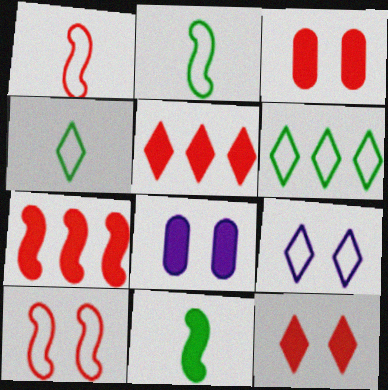[[5, 8, 11]]